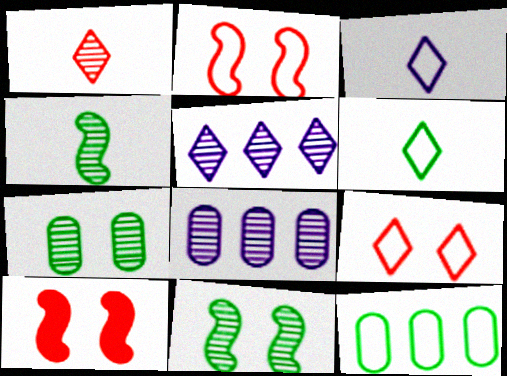[[1, 8, 11], 
[2, 3, 12], 
[6, 8, 10]]